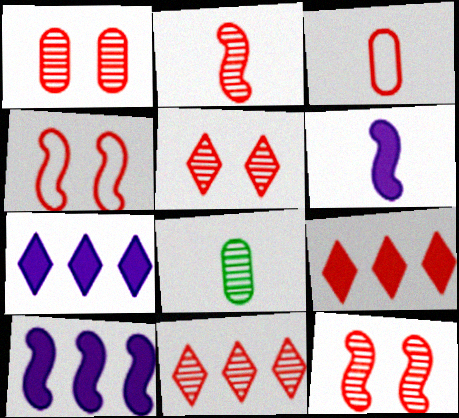[[1, 2, 11], 
[1, 5, 12], 
[3, 9, 12], 
[4, 7, 8]]